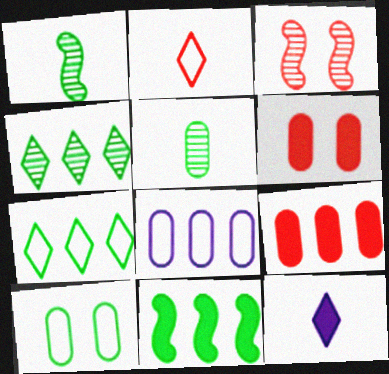[[2, 3, 9], 
[5, 6, 8], 
[6, 11, 12]]